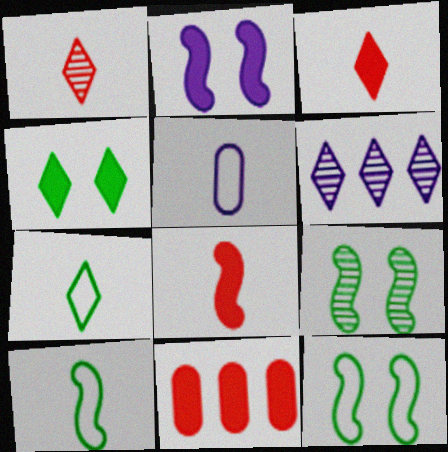[[2, 5, 6]]